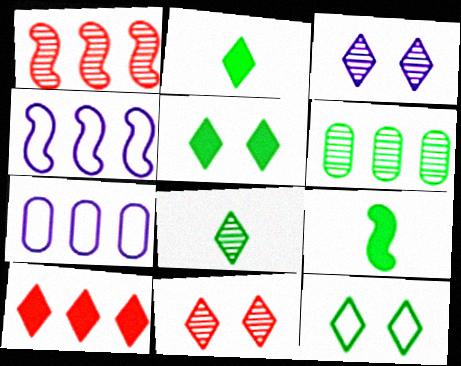[[4, 6, 10], 
[6, 9, 12], 
[7, 9, 11]]